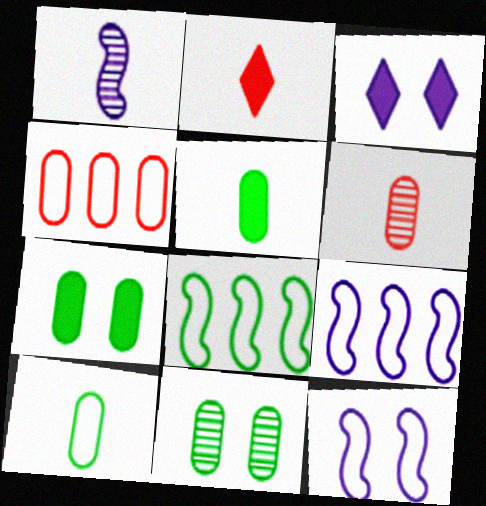[[1, 2, 10], 
[2, 9, 11], 
[3, 6, 8]]